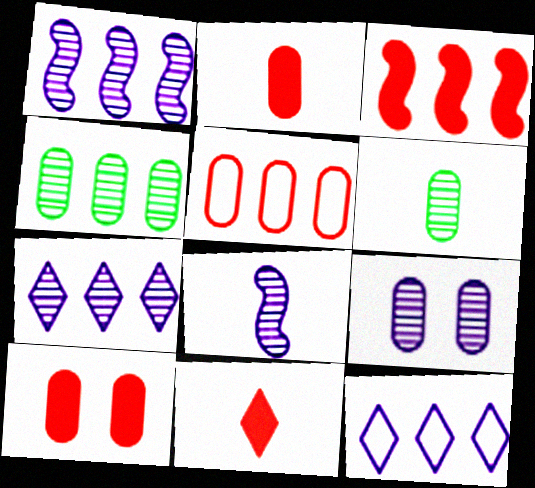[[3, 4, 12], 
[3, 10, 11], 
[7, 8, 9]]